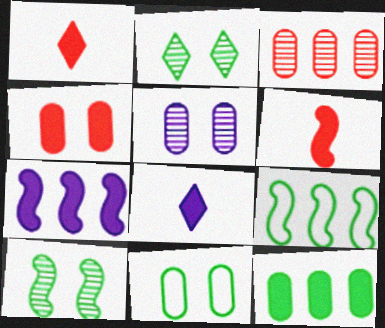[[1, 5, 9], 
[4, 5, 11]]